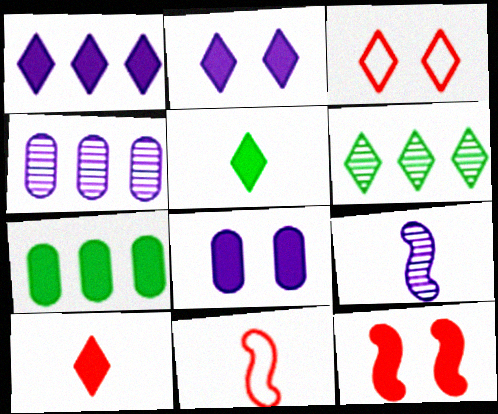[[3, 7, 9], 
[6, 8, 11]]